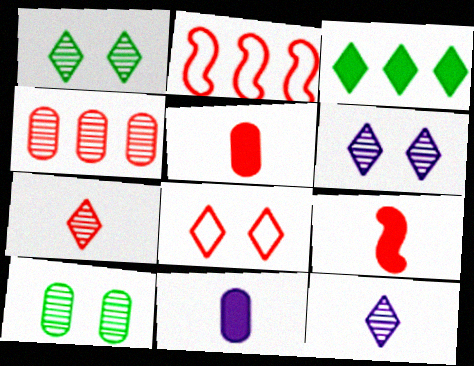[[1, 2, 11], 
[3, 8, 12], 
[4, 8, 9]]